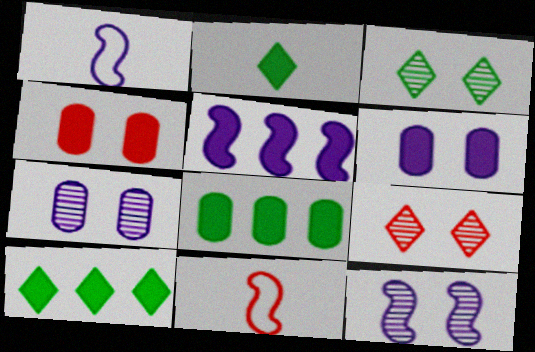[[1, 5, 12], 
[1, 8, 9], 
[2, 4, 5], 
[7, 10, 11]]